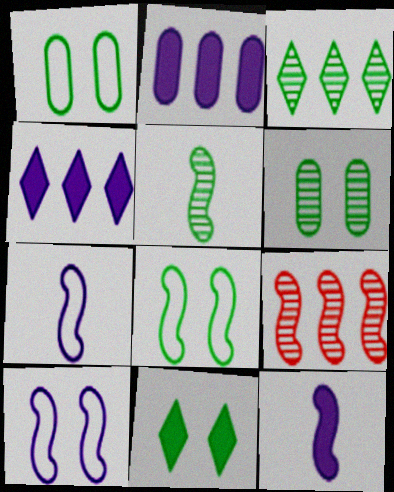[[3, 5, 6], 
[6, 8, 11], 
[8, 9, 12]]